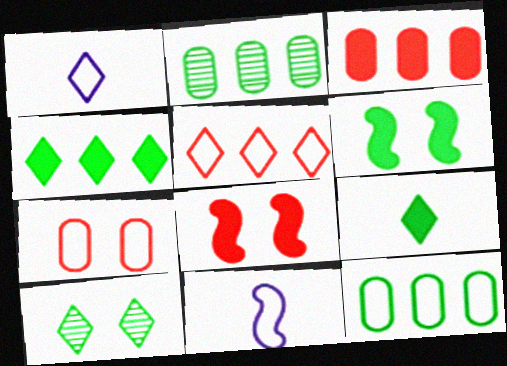[[1, 2, 8], 
[3, 10, 11]]